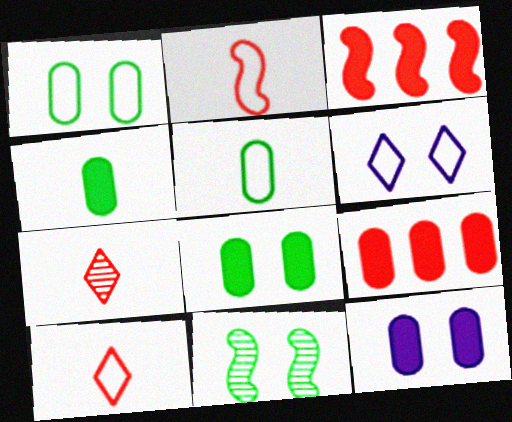[[4, 9, 12]]